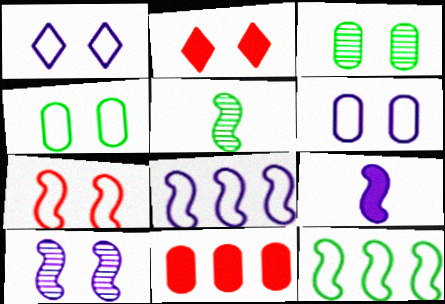[[1, 4, 7], 
[1, 5, 11], 
[2, 4, 10], 
[8, 9, 10]]